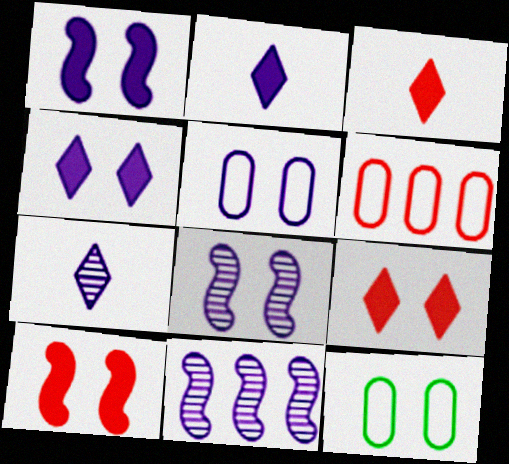[[2, 5, 11], 
[3, 11, 12], 
[4, 5, 8], 
[8, 9, 12]]